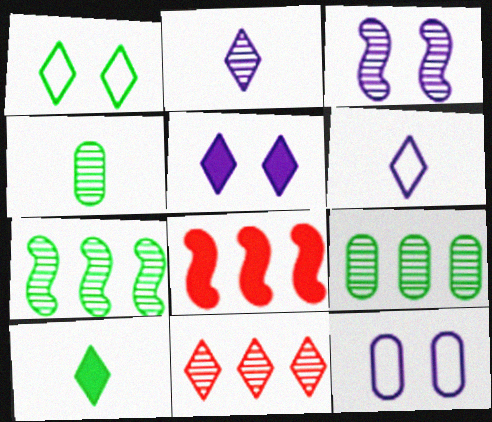[[3, 4, 11], 
[3, 5, 12]]